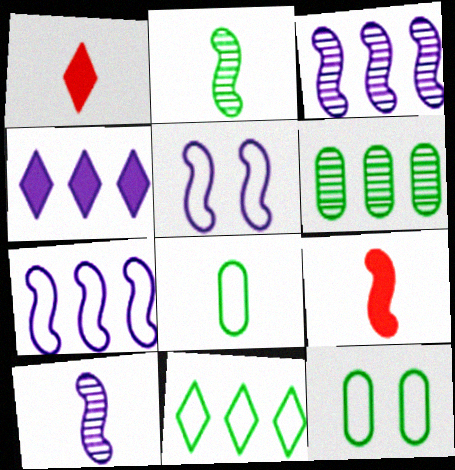[[1, 3, 12], 
[1, 5, 6], 
[1, 8, 10]]